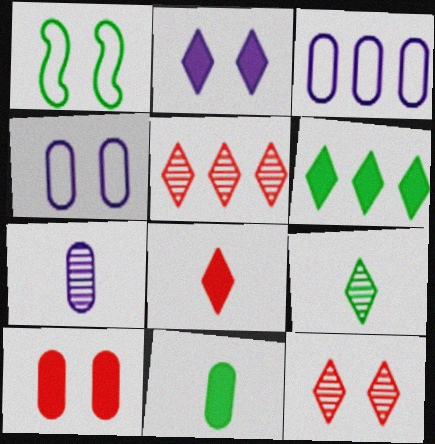[[2, 6, 8]]